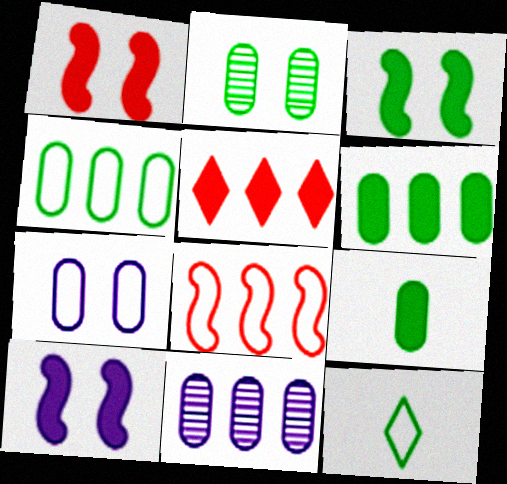[[1, 3, 10], 
[1, 11, 12], 
[2, 4, 9], 
[5, 9, 10], 
[7, 8, 12]]